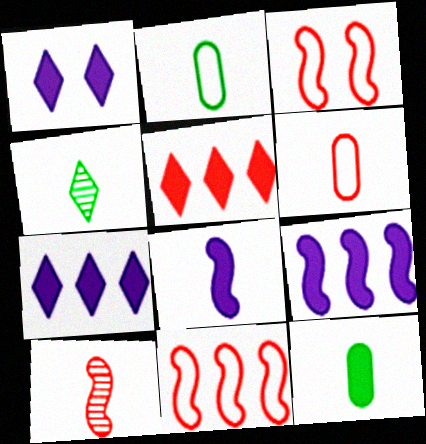[[4, 6, 8]]